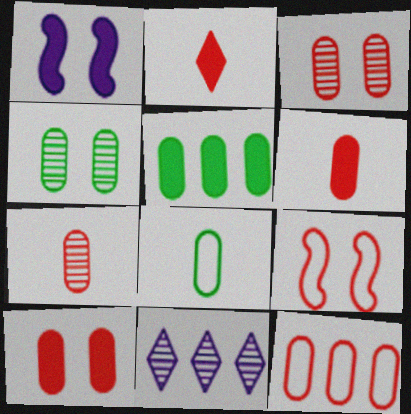[[1, 2, 5], 
[3, 6, 12], 
[4, 5, 8], 
[7, 10, 12]]